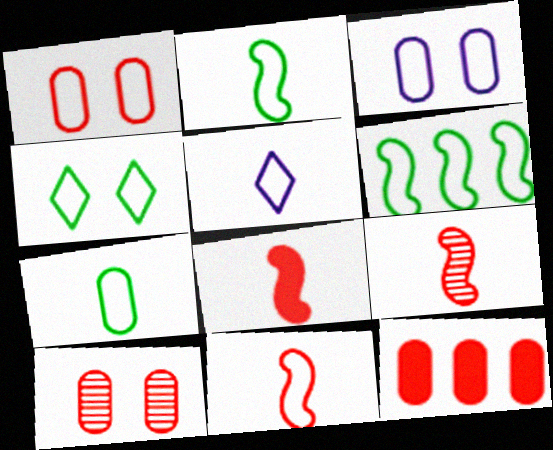[[1, 5, 6], 
[4, 6, 7], 
[5, 7, 11], 
[8, 9, 11]]